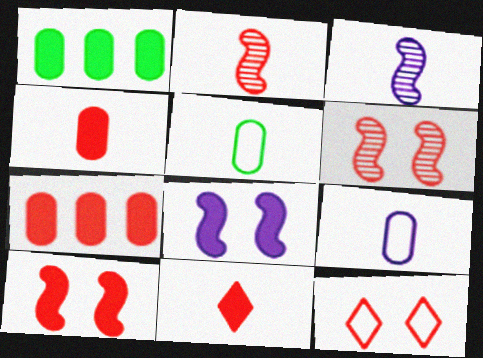[[1, 3, 12], 
[1, 8, 11], 
[2, 7, 12], 
[3, 5, 11], 
[7, 10, 11]]